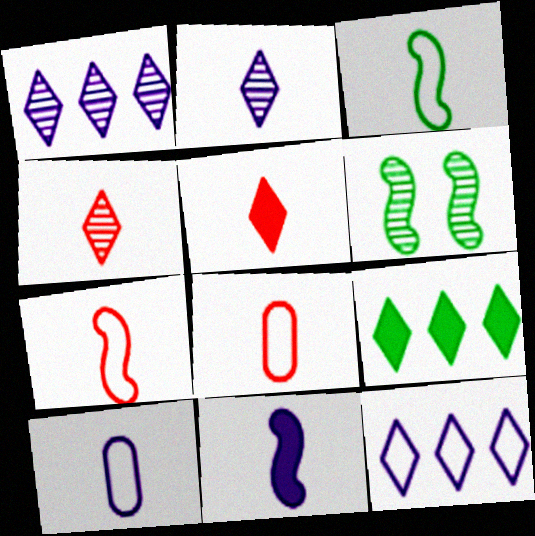[[2, 10, 11]]